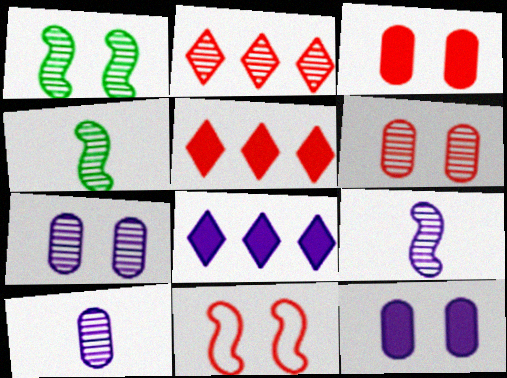[[1, 2, 10], 
[2, 4, 7]]